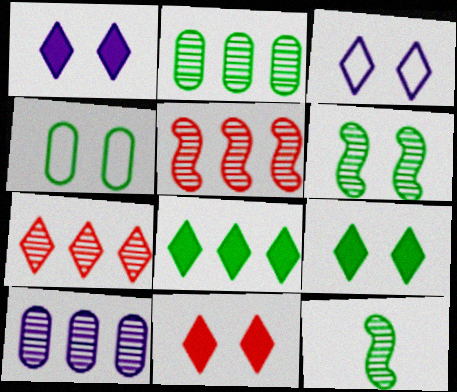[[1, 9, 11], 
[4, 6, 9], 
[4, 8, 12]]